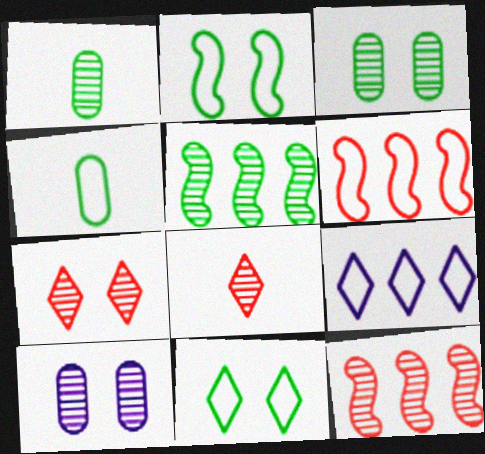[[5, 8, 10]]